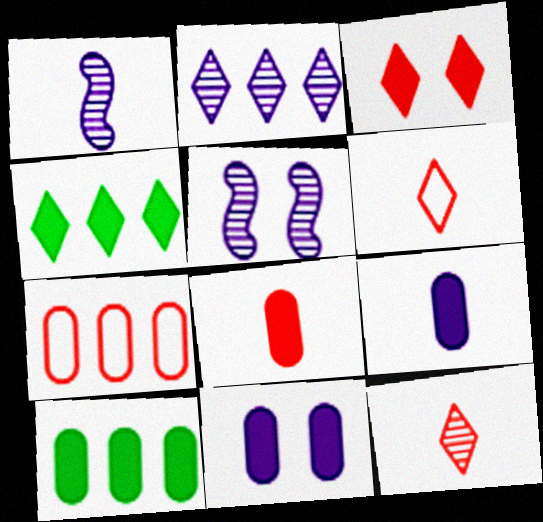[[5, 6, 10], 
[8, 10, 11]]